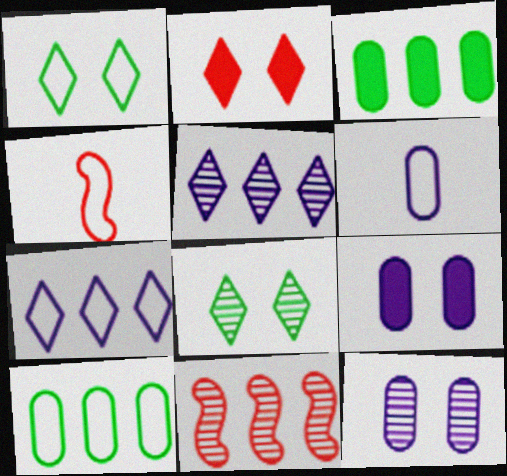[[3, 7, 11]]